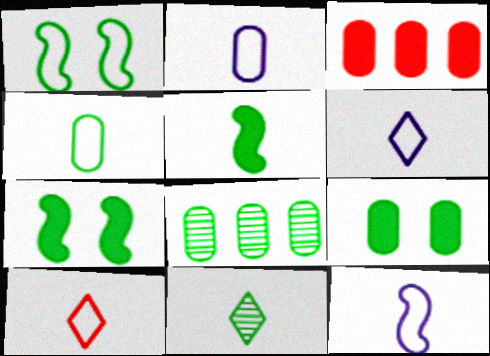[[2, 6, 12], 
[4, 5, 11], 
[4, 8, 9], 
[4, 10, 12]]